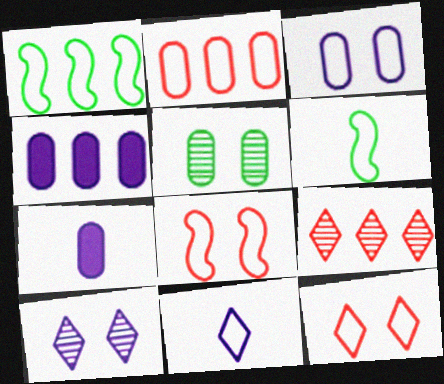[[1, 4, 9], 
[2, 5, 7]]